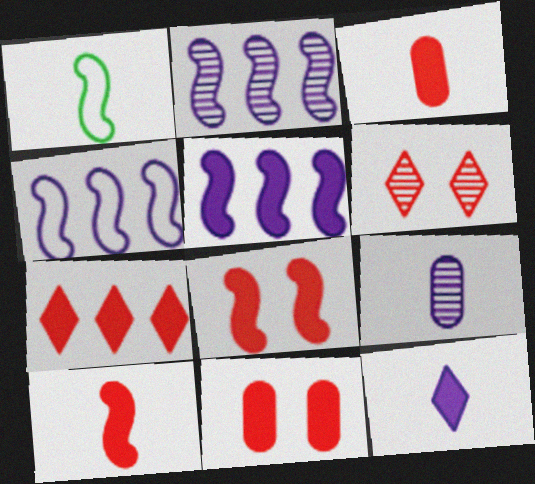[[1, 2, 8], 
[2, 4, 5], 
[3, 7, 8], 
[7, 10, 11]]